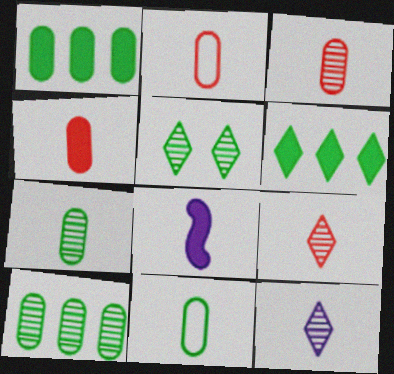[[2, 3, 4], 
[8, 9, 11]]